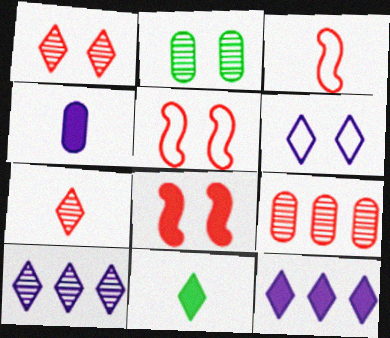[[2, 3, 12], 
[2, 6, 8]]